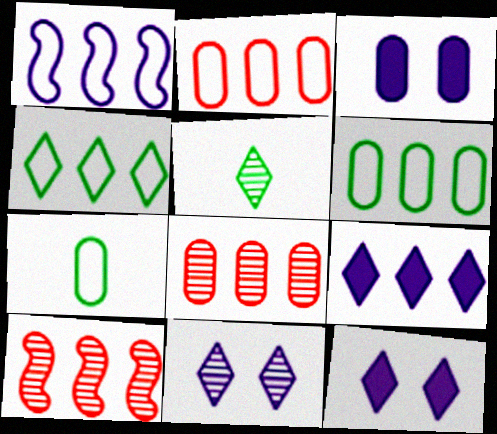[[1, 2, 4], 
[3, 7, 8], 
[6, 9, 10], 
[7, 10, 12]]